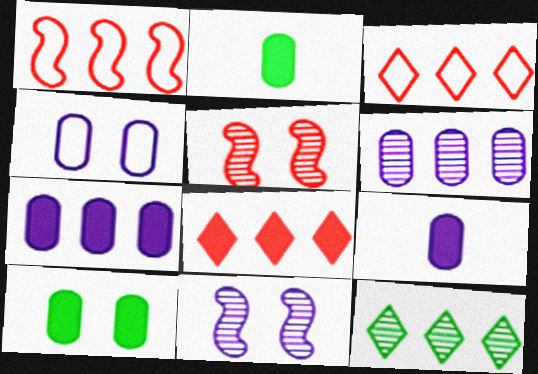[[1, 7, 12], 
[2, 3, 11], 
[4, 6, 9]]